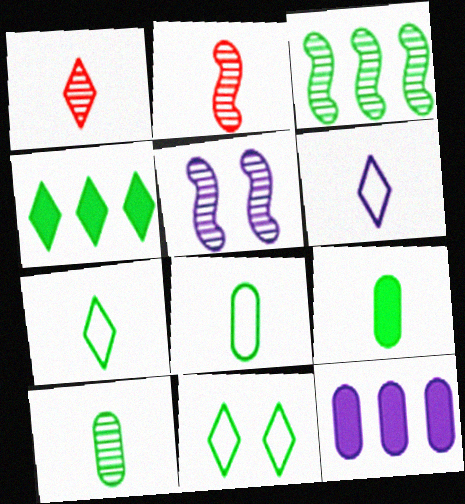[[2, 3, 5], 
[2, 6, 9], 
[2, 11, 12], 
[3, 9, 11], 
[5, 6, 12], 
[8, 9, 10]]